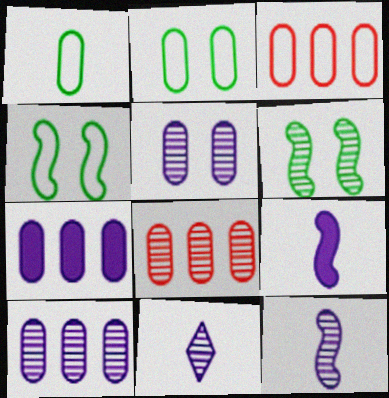[[6, 8, 11]]